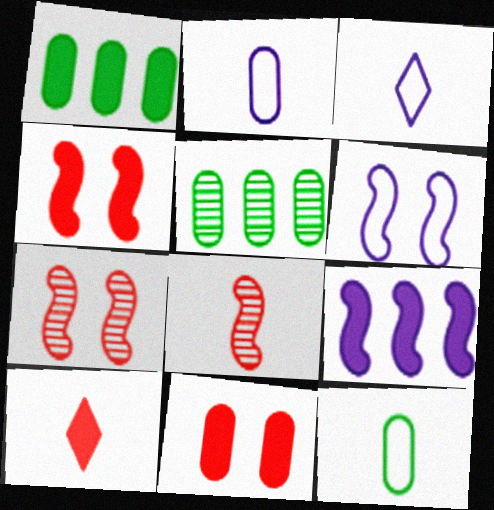[[1, 3, 7], 
[2, 5, 11], 
[3, 4, 5], 
[5, 6, 10]]